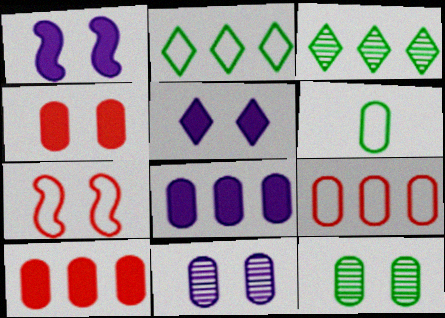[[5, 7, 12], 
[6, 10, 11]]